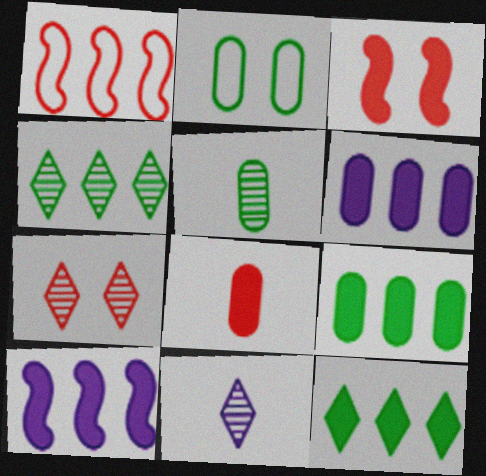[[1, 4, 6], 
[1, 7, 8], 
[2, 5, 9], 
[4, 7, 11]]